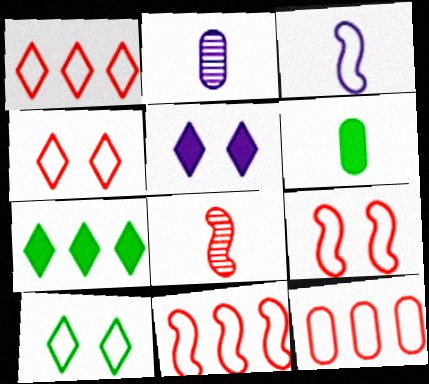[[1, 11, 12], 
[2, 7, 9], 
[3, 10, 12]]